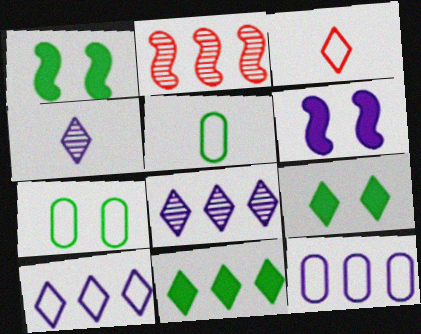[[2, 11, 12], 
[3, 8, 9], 
[4, 6, 12]]